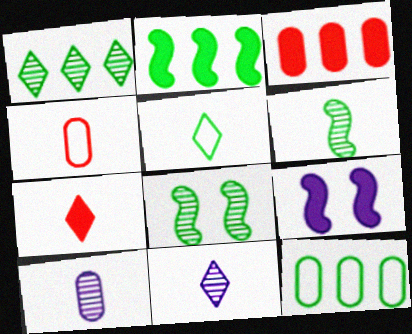[[1, 2, 12], 
[1, 4, 9], 
[5, 7, 11]]